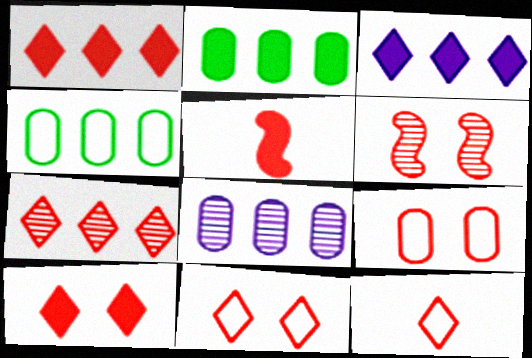[[5, 7, 9], 
[6, 9, 10], 
[7, 10, 12]]